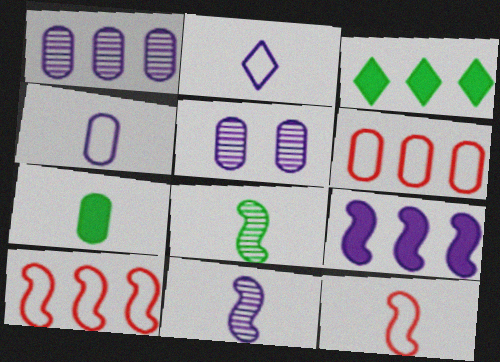[[1, 3, 10], 
[2, 5, 9], 
[3, 5, 12], 
[5, 6, 7]]